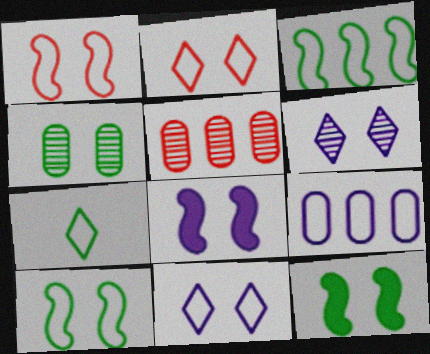[[1, 7, 9], 
[2, 4, 8], 
[5, 7, 8]]